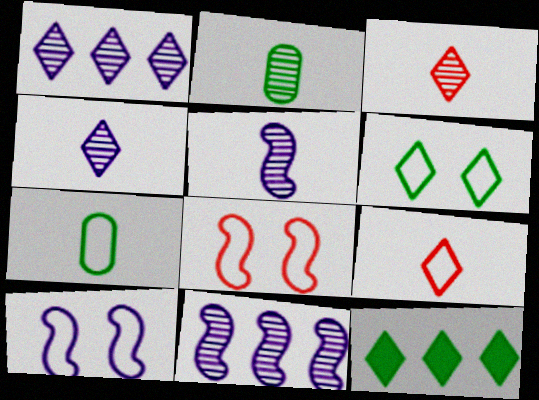[[2, 3, 5]]